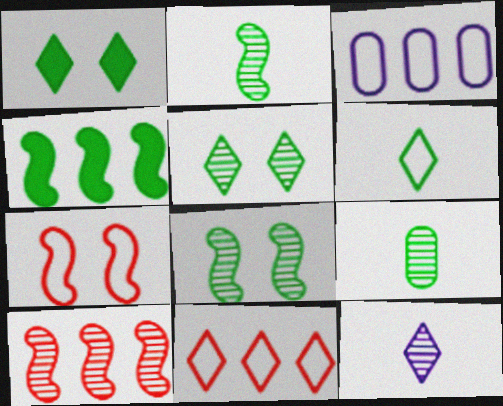[[1, 11, 12], 
[3, 6, 7]]